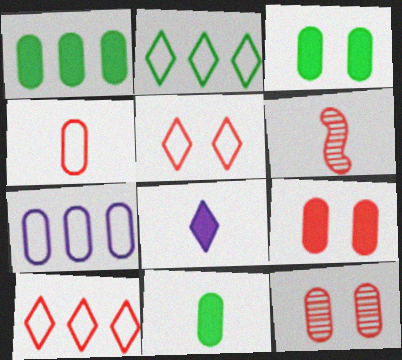[[1, 3, 11], 
[6, 9, 10], 
[7, 11, 12]]